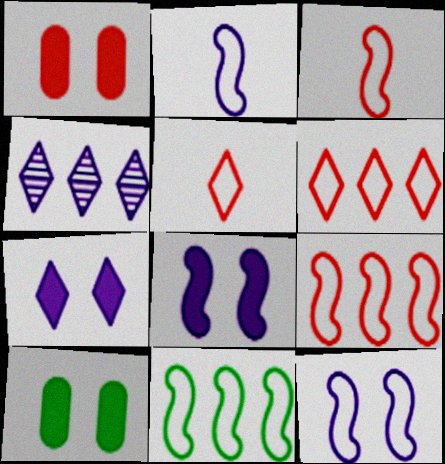[[3, 4, 10], 
[3, 11, 12]]